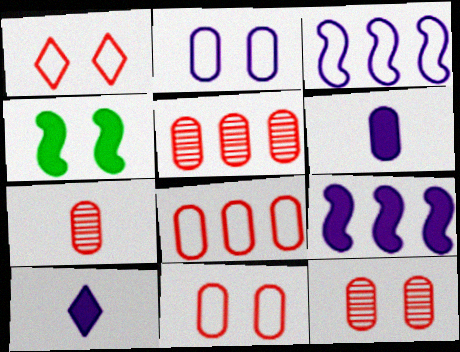[[5, 7, 12]]